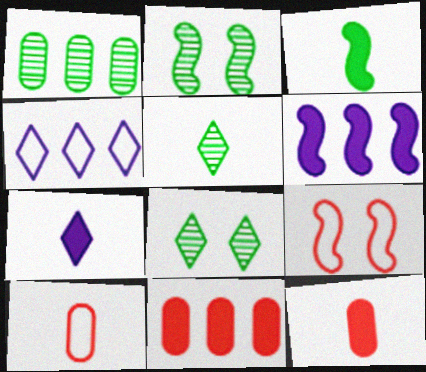[[1, 2, 5], 
[1, 7, 9], 
[2, 4, 12], 
[3, 7, 12], 
[6, 8, 10]]